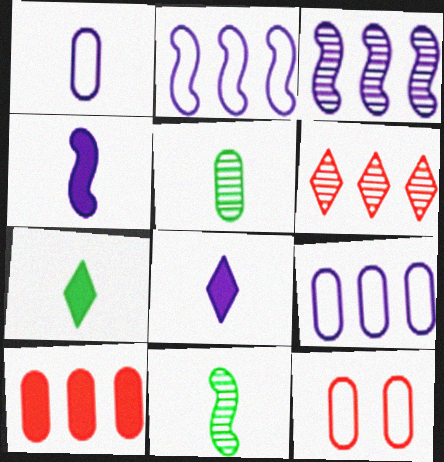[[3, 7, 12]]